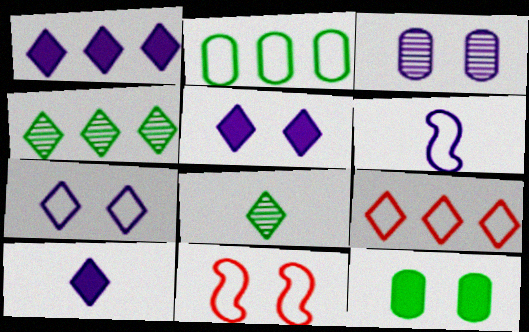[[1, 3, 6], 
[1, 4, 9], 
[1, 5, 10], 
[5, 8, 9]]